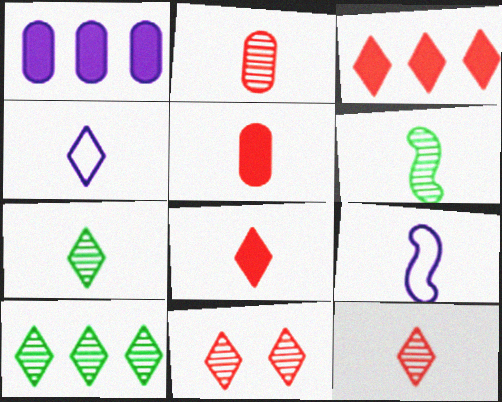[[4, 5, 6], 
[4, 7, 8], 
[5, 7, 9]]